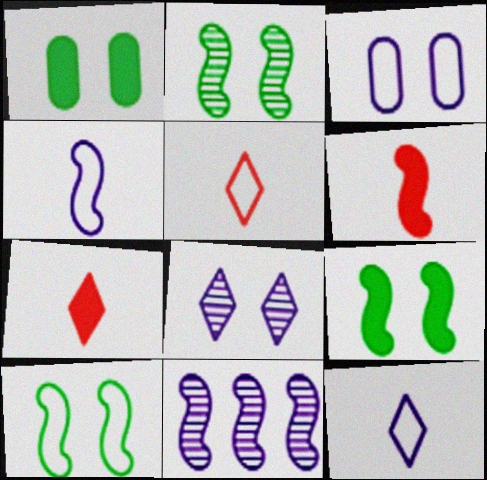[[1, 5, 11], 
[2, 9, 10], 
[6, 10, 11]]